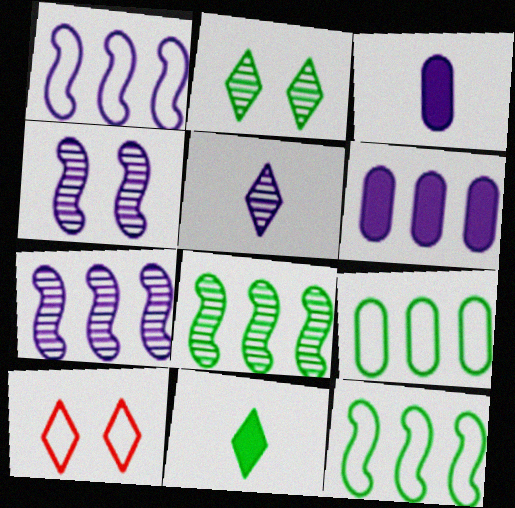[[3, 8, 10]]